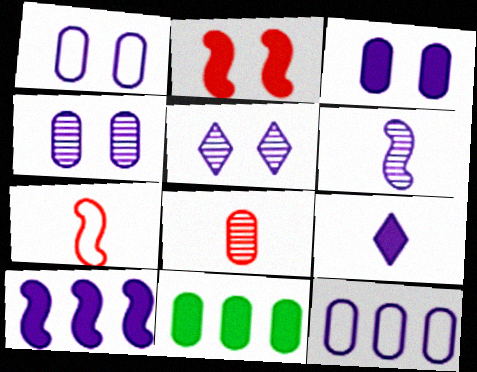[[1, 3, 4], 
[1, 8, 11], 
[2, 9, 11], 
[3, 9, 10], 
[5, 7, 11]]